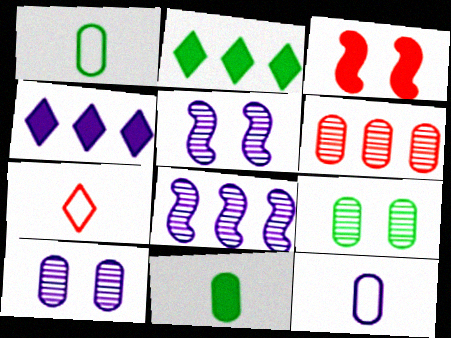[[3, 4, 11], 
[3, 6, 7], 
[4, 5, 12]]